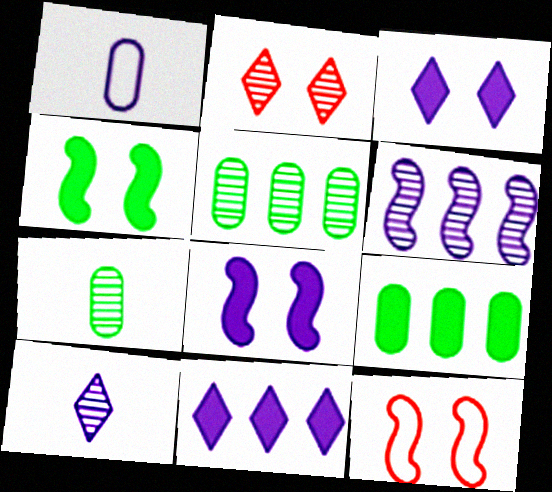[[1, 3, 6], 
[2, 6, 7], 
[7, 11, 12], 
[9, 10, 12]]